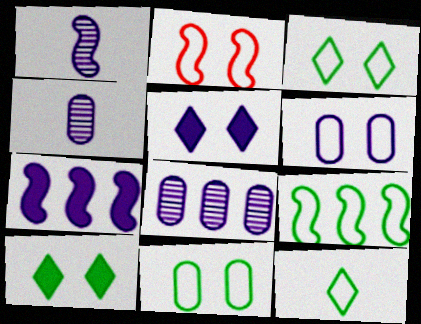[[2, 3, 6], 
[9, 11, 12]]